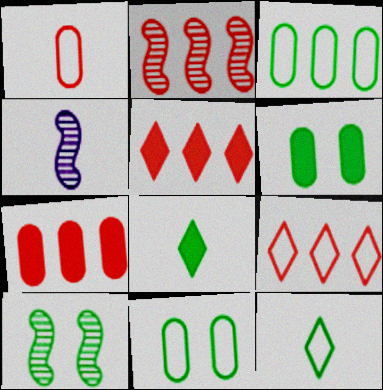[[1, 4, 8], 
[2, 4, 10], 
[2, 7, 9], 
[3, 8, 10], 
[4, 5, 11], 
[4, 6, 9]]